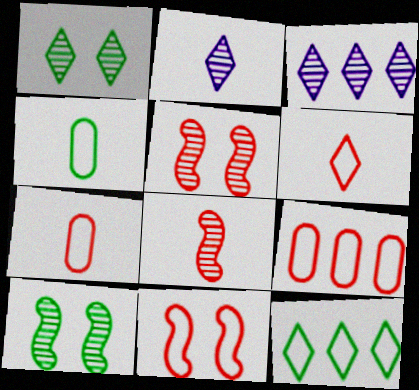[[6, 9, 11]]